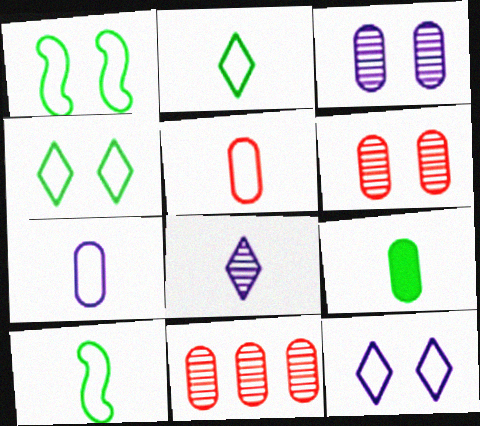[]